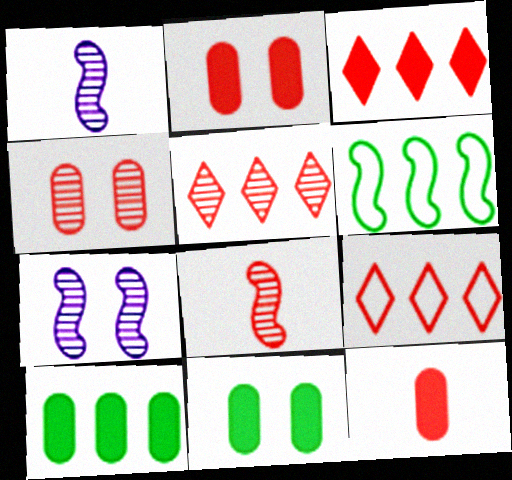[[1, 9, 11], 
[2, 8, 9], 
[3, 5, 9], 
[4, 5, 8]]